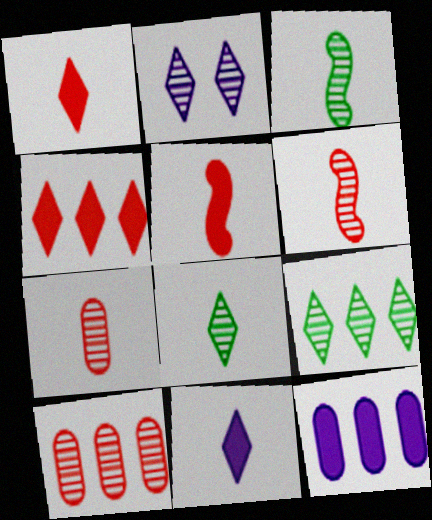[[2, 3, 10]]